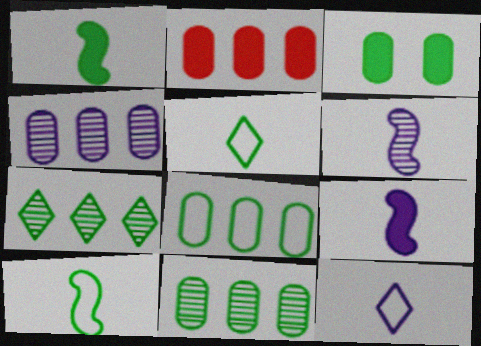[[2, 4, 8], 
[3, 7, 10]]